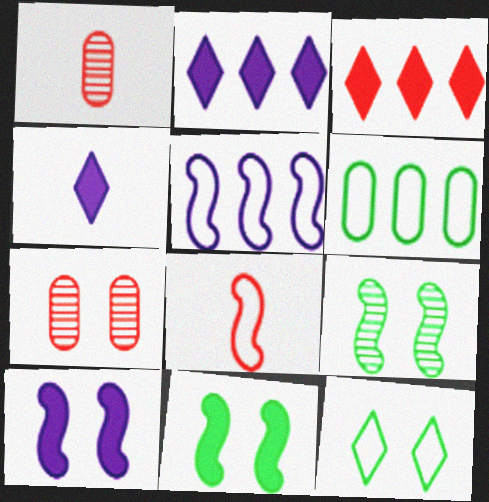[[3, 7, 8], 
[7, 10, 12]]